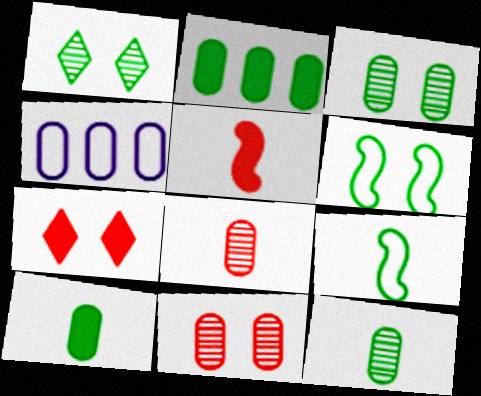[[1, 2, 9], 
[1, 4, 5], 
[4, 10, 11]]